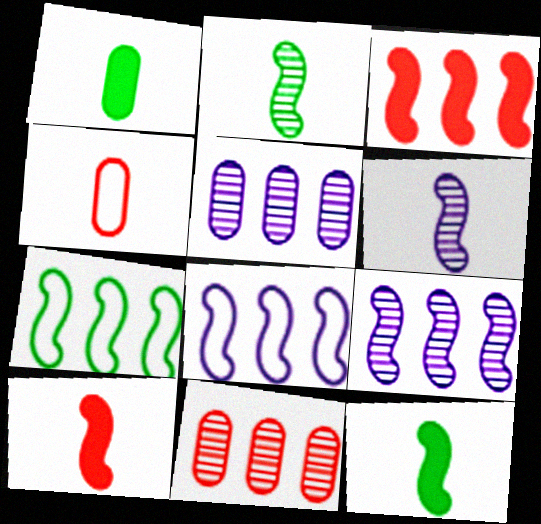[[3, 7, 9]]